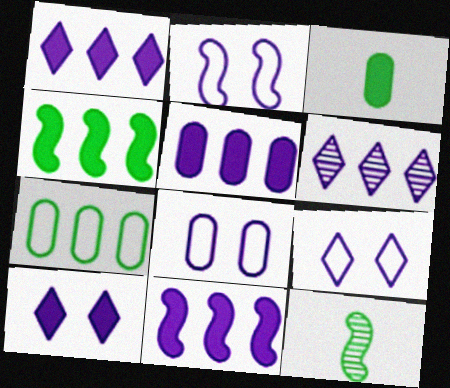[[1, 5, 11], 
[2, 8, 9]]